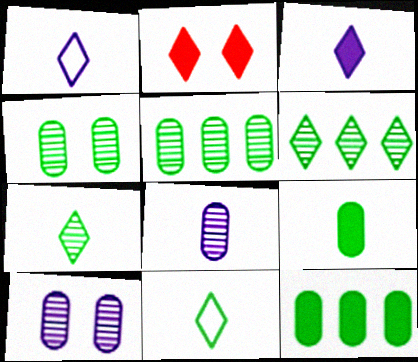[[1, 2, 6]]